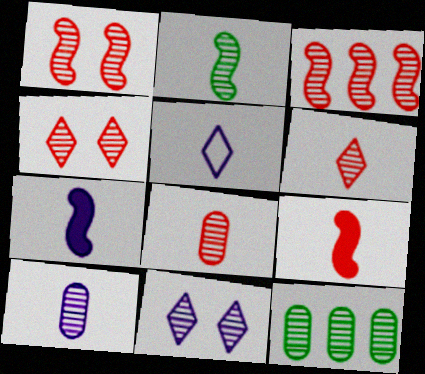[[2, 6, 10], 
[3, 4, 8], 
[5, 7, 10]]